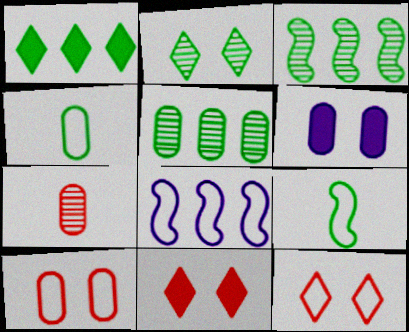[[4, 8, 12]]